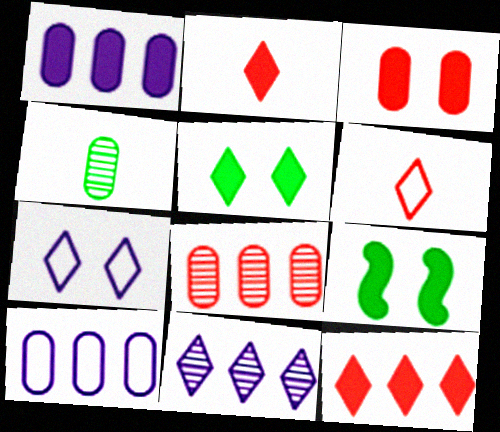[[1, 2, 9], 
[3, 4, 10], 
[5, 6, 11]]